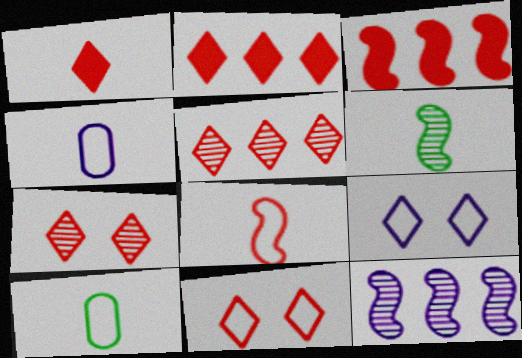[[1, 4, 6], 
[1, 5, 11]]